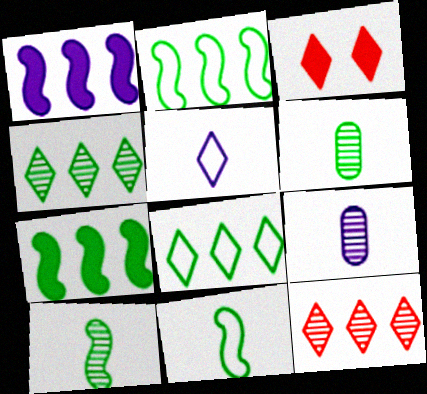[[2, 3, 9], 
[3, 4, 5]]